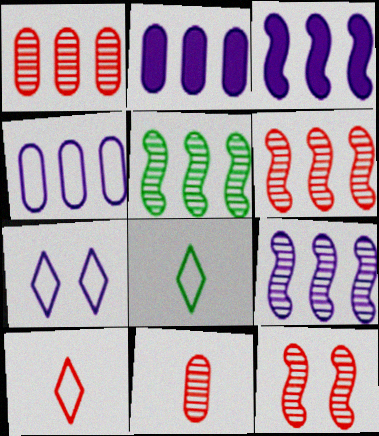[[2, 8, 12], 
[5, 6, 9]]